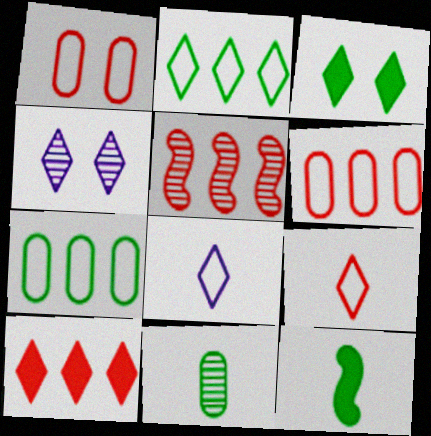[[4, 5, 11], 
[4, 6, 12], 
[5, 6, 10]]